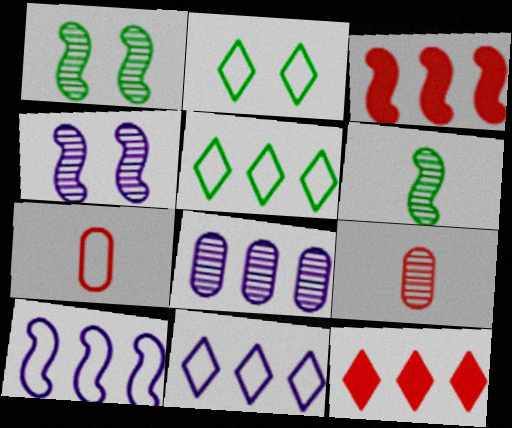[[2, 7, 10], 
[3, 5, 8]]